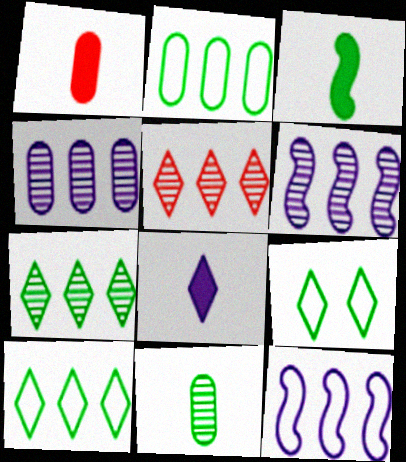[[1, 3, 8], 
[1, 6, 9], 
[5, 8, 9]]